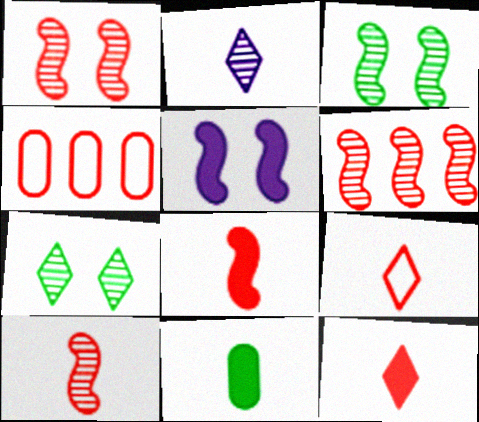[[1, 4, 12], 
[1, 6, 10]]